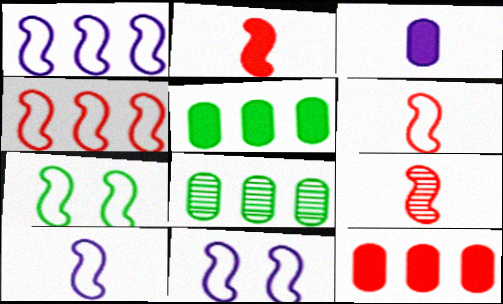[[1, 6, 7], 
[1, 10, 11], 
[2, 6, 9], 
[4, 7, 10]]